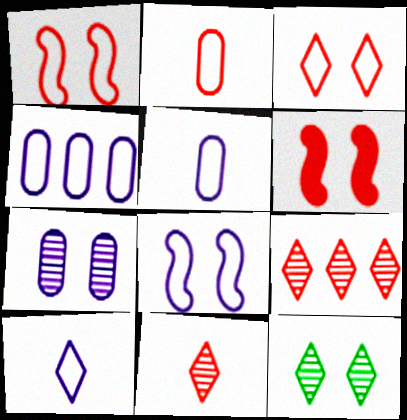[[2, 6, 9], 
[4, 8, 10]]